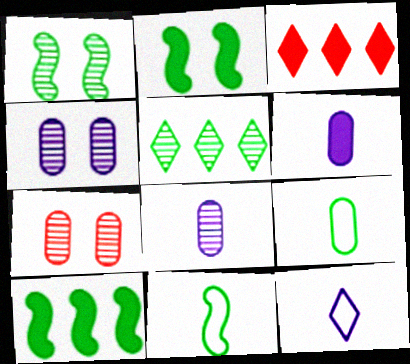[[1, 10, 11], 
[2, 3, 6], 
[2, 5, 9], 
[3, 4, 11], 
[7, 10, 12]]